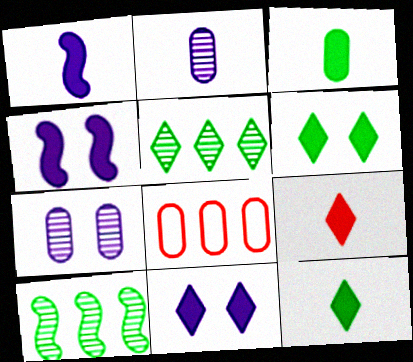[[1, 3, 9], 
[3, 7, 8]]